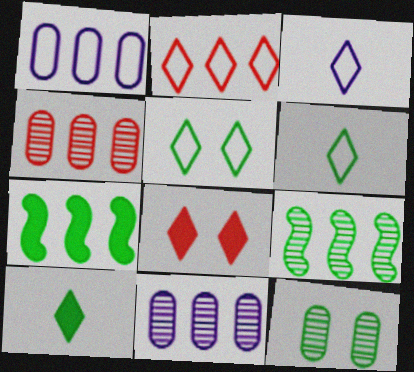[[2, 3, 5], 
[2, 7, 11], 
[6, 7, 12]]